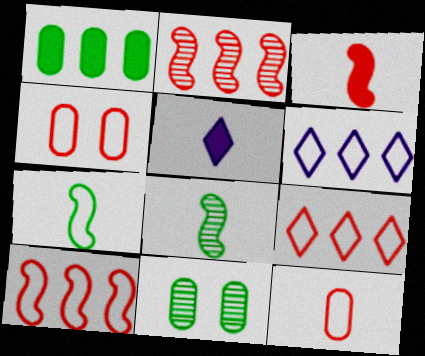[[1, 2, 6], 
[3, 6, 11], 
[4, 6, 7], 
[5, 8, 12], 
[5, 10, 11]]